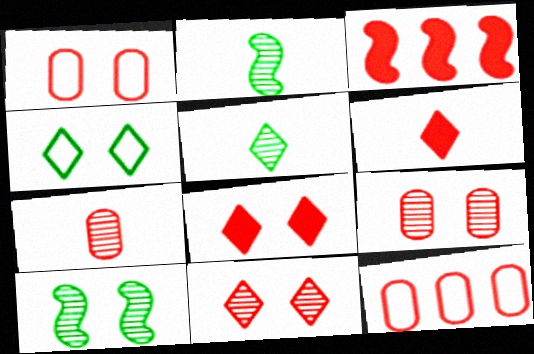[]